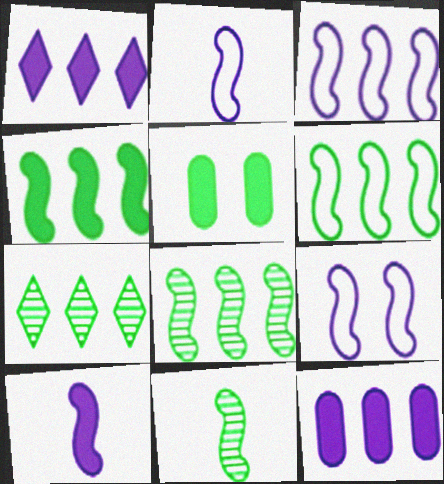[[2, 3, 9], 
[4, 6, 8]]